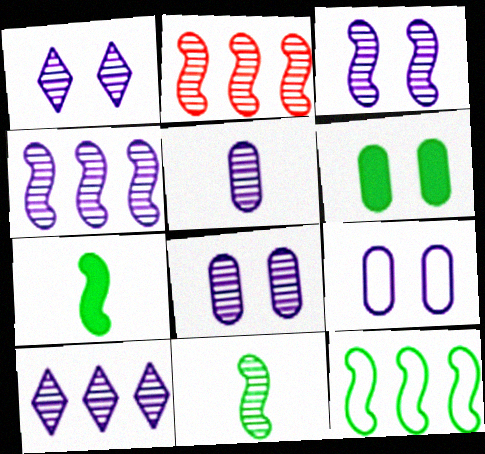[[1, 3, 8], 
[1, 4, 5], 
[2, 3, 11], 
[3, 5, 10]]